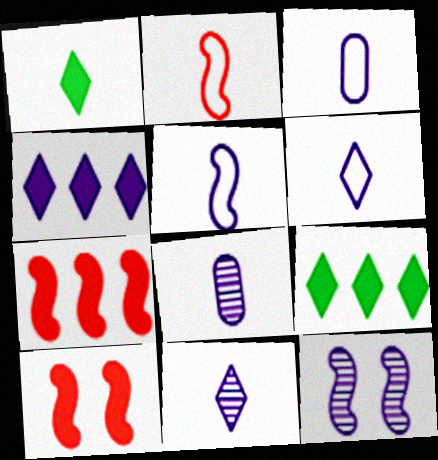[[1, 2, 8], 
[3, 4, 12], 
[3, 5, 6]]